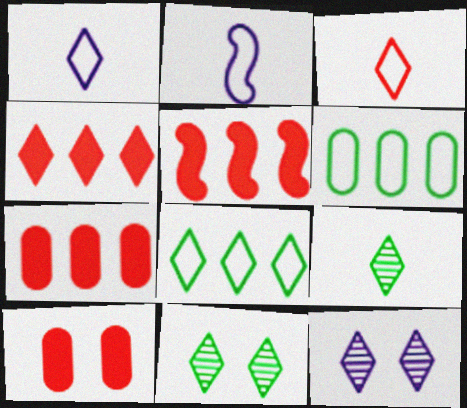[[1, 4, 11], 
[2, 7, 11], 
[4, 5, 7]]